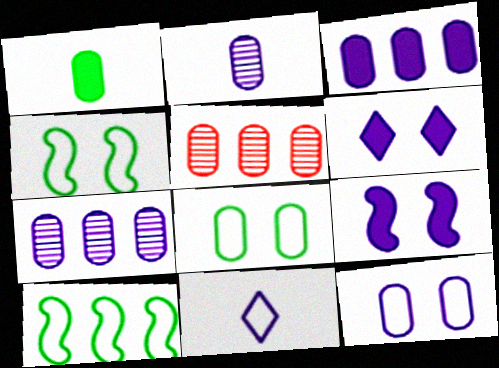[[1, 5, 12], 
[2, 3, 12], 
[7, 9, 11]]